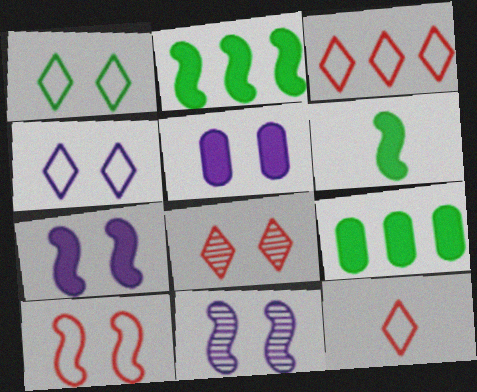[[4, 5, 11], 
[9, 11, 12]]